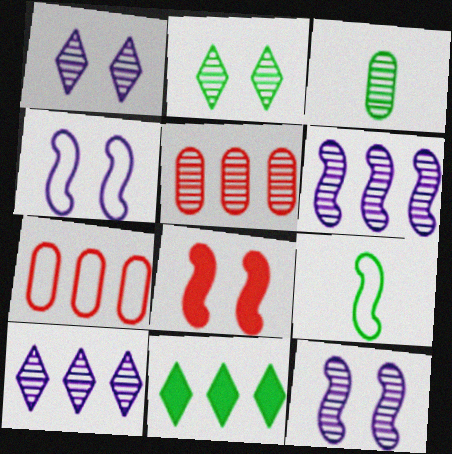[[6, 7, 11], 
[6, 8, 9]]